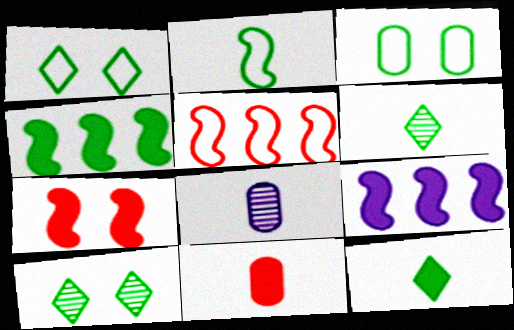[[3, 4, 6]]